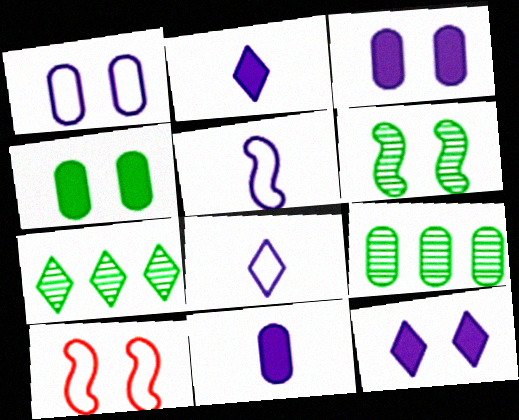[[2, 9, 10], 
[7, 10, 11]]